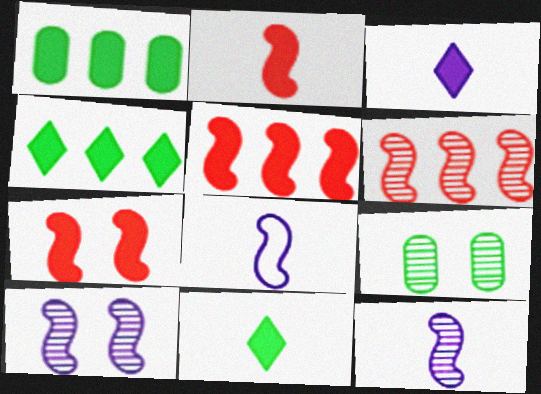[[1, 3, 7], 
[2, 5, 7]]